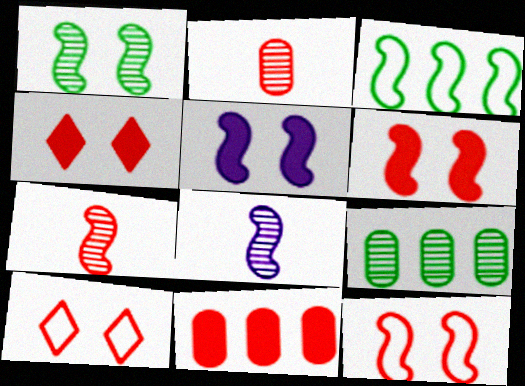[[1, 5, 12], 
[3, 5, 7], 
[3, 6, 8], 
[7, 10, 11]]